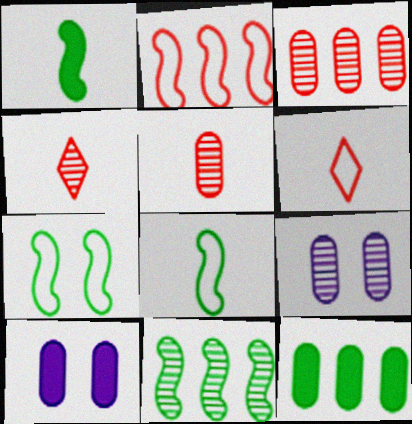[[1, 7, 11], 
[4, 9, 11], 
[6, 10, 11]]